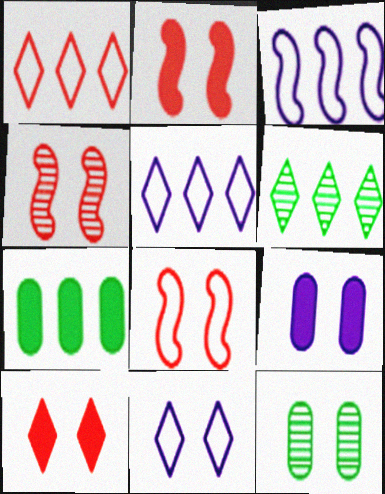[[2, 4, 8], 
[2, 11, 12]]